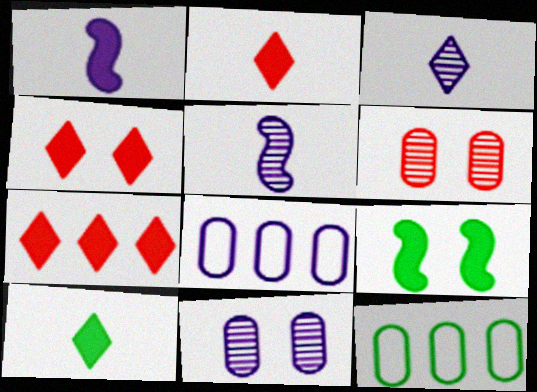[[2, 4, 7], 
[4, 5, 12]]